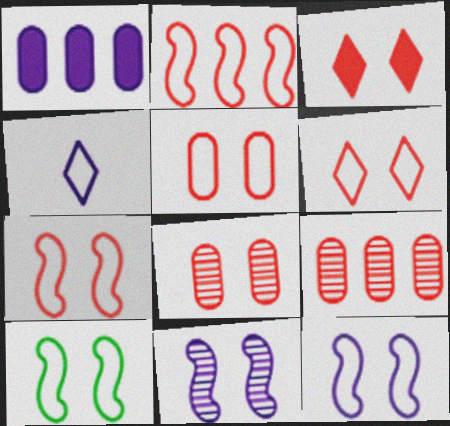[[1, 4, 11], 
[3, 7, 8], 
[5, 6, 7], 
[7, 10, 12]]